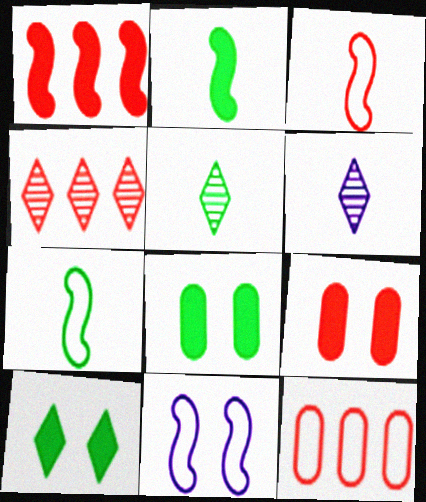[[1, 4, 12], 
[3, 4, 9]]